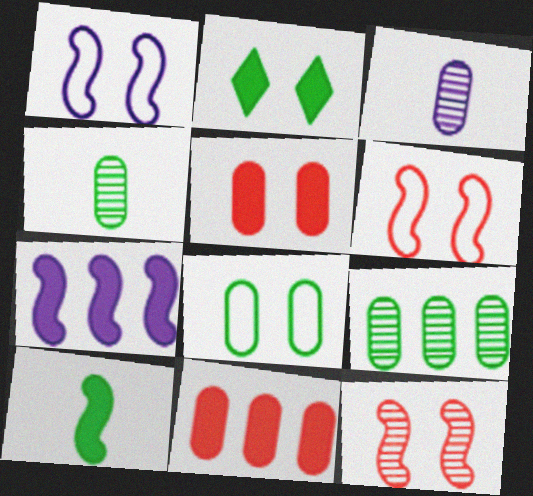[[3, 8, 11]]